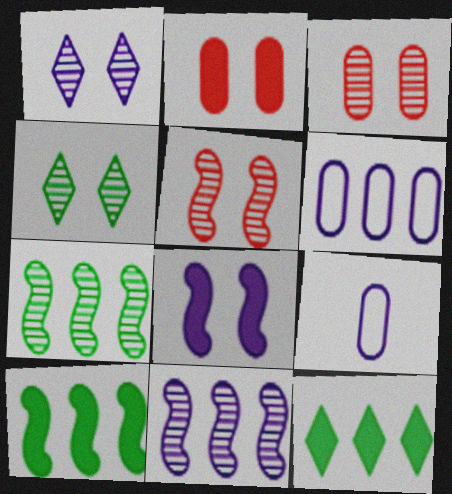[[5, 9, 12]]